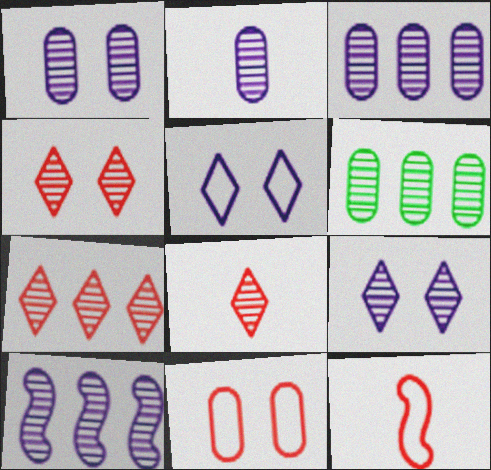[[1, 2, 3], 
[2, 9, 10], 
[4, 7, 8], 
[6, 7, 10]]